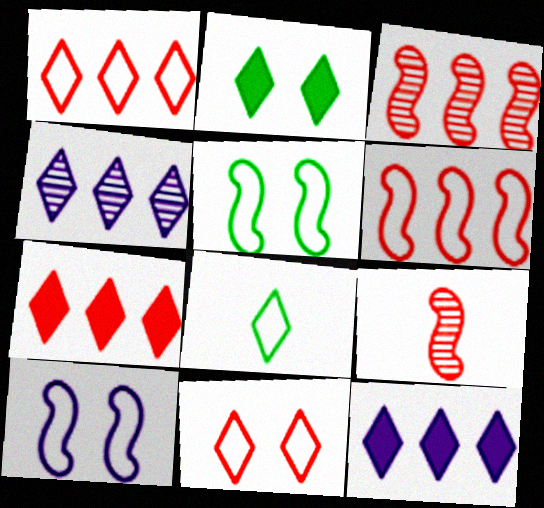[]